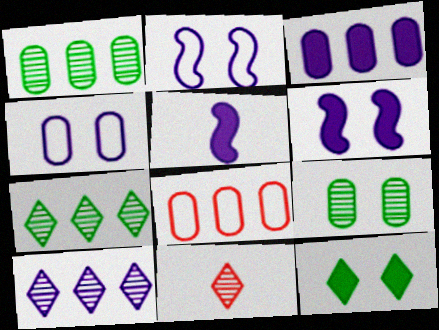[[1, 3, 8], 
[4, 5, 10]]